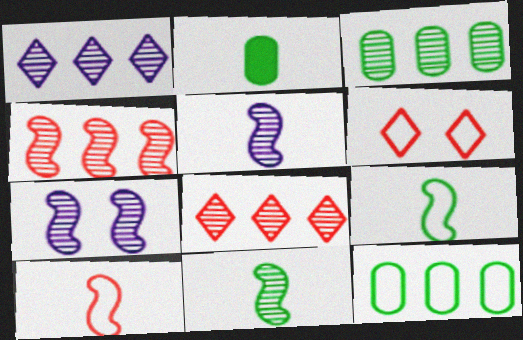[[1, 3, 4], 
[4, 7, 11]]